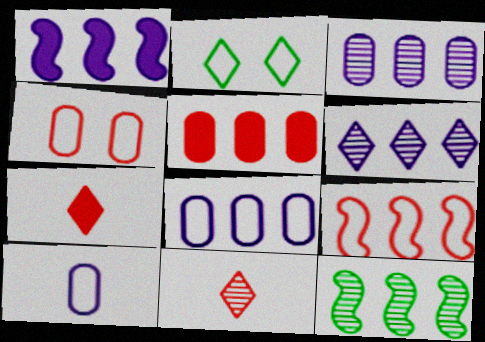[[1, 6, 8], 
[1, 9, 12], 
[2, 6, 7], 
[2, 9, 10]]